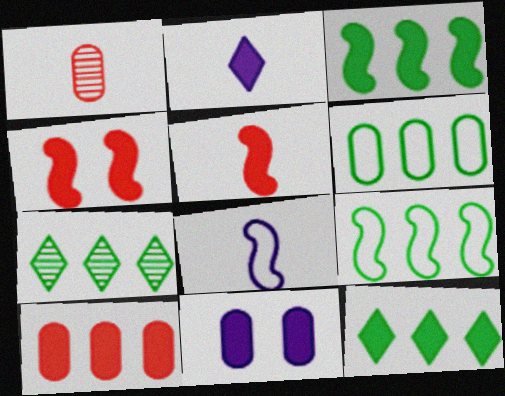[[1, 6, 11], 
[3, 6, 7], 
[5, 11, 12]]